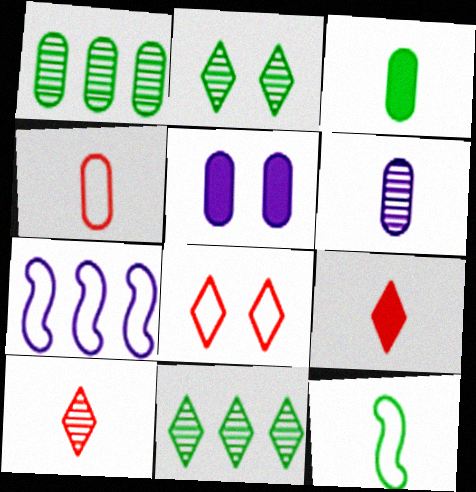[[1, 4, 5], 
[3, 4, 6], 
[6, 9, 12]]